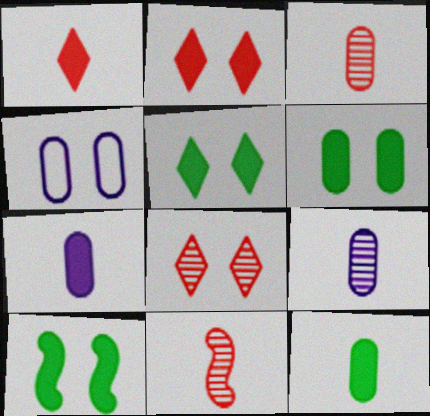[[4, 8, 10], 
[5, 6, 10]]